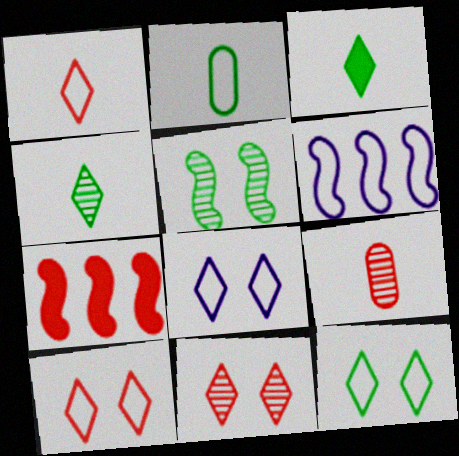[[2, 6, 10], 
[7, 9, 10], 
[8, 10, 12]]